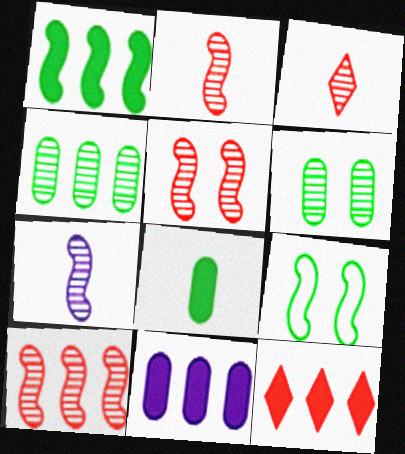[[1, 11, 12], 
[2, 5, 10], 
[3, 9, 11]]